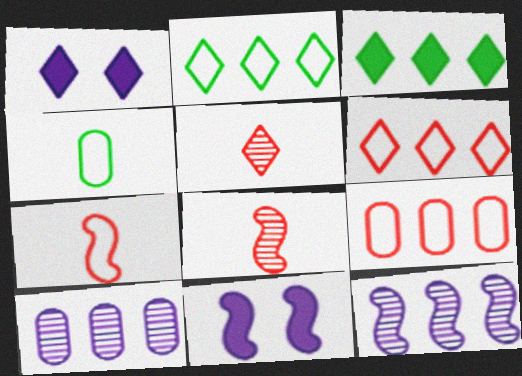[[1, 2, 5], 
[3, 9, 12]]